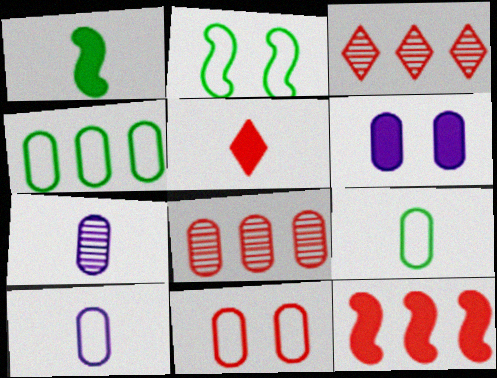[[4, 10, 11], 
[6, 8, 9]]